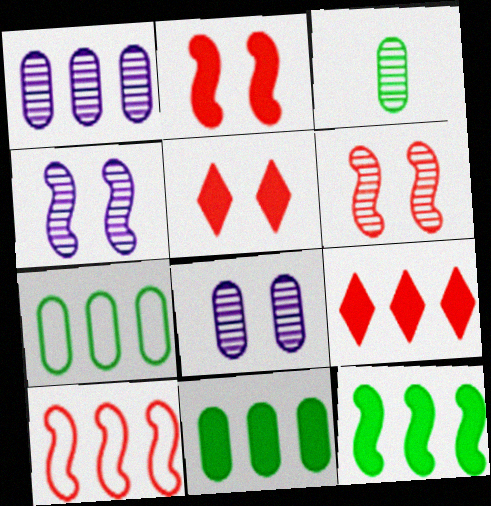[]